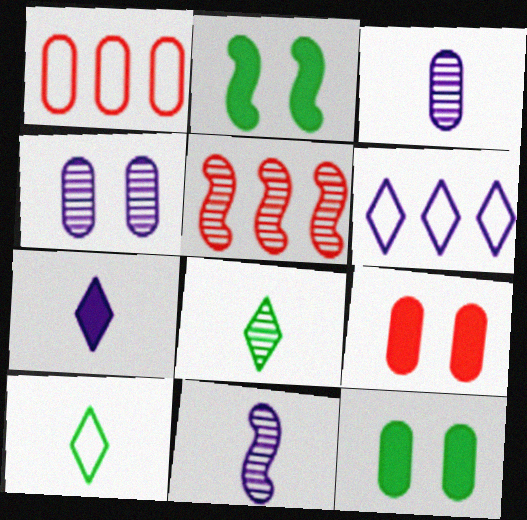[[1, 3, 12], 
[4, 5, 8]]